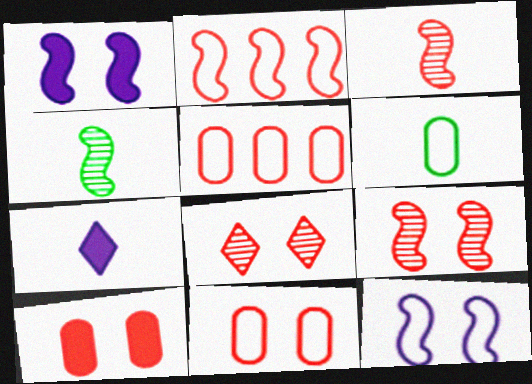[[1, 2, 4], 
[3, 6, 7]]